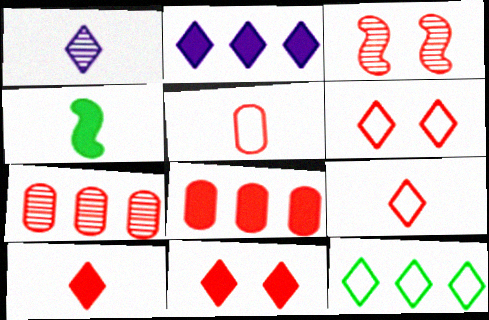[[1, 4, 5], 
[1, 11, 12], 
[3, 8, 9]]